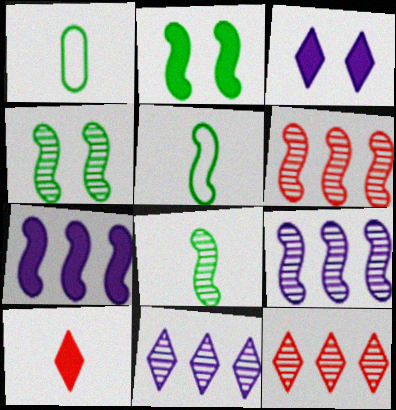[[1, 3, 6]]